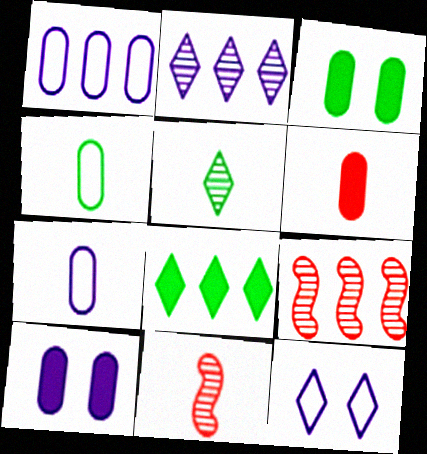[[1, 8, 9]]